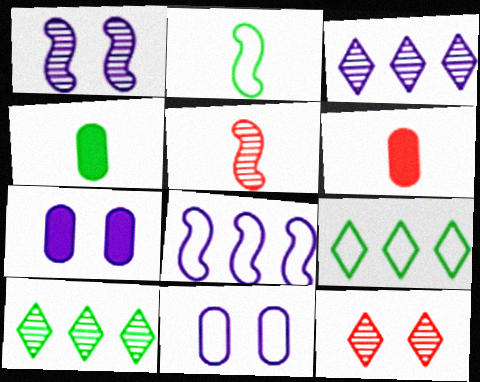[[1, 6, 9], 
[4, 8, 12], 
[5, 7, 9]]